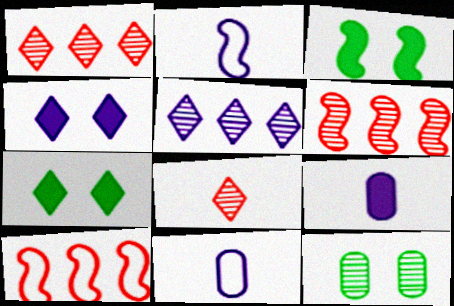[[1, 3, 11], 
[2, 3, 6], 
[6, 7, 11]]